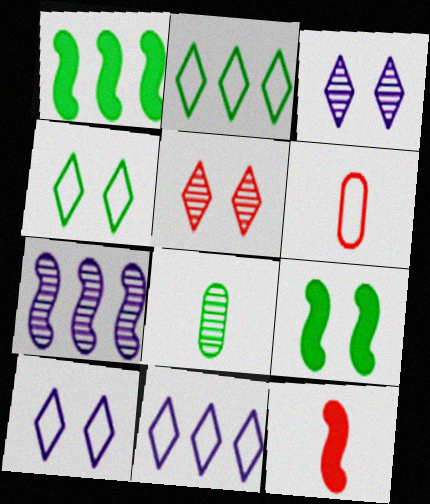[[1, 3, 6], 
[1, 4, 8], 
[2, 8, 9], 
[5, 7, 8]]